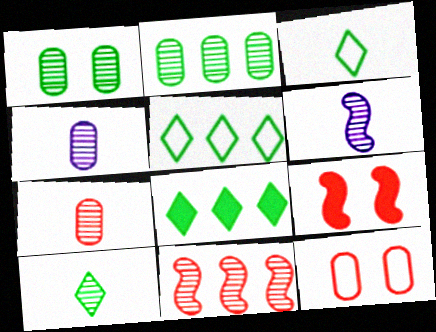[[4, 5, 9], 
[6, 7, 10], 
[6, 8, 12]]